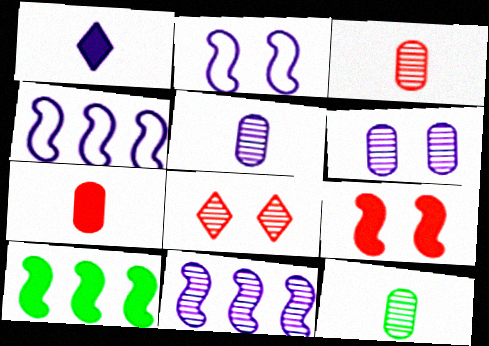[[1, 4, 6], 
[3, 5, 12], 
[8, 11, 12]]